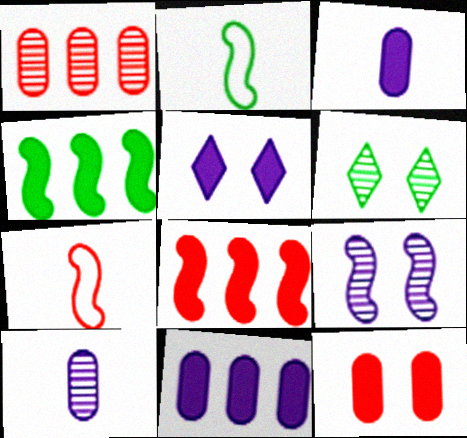[[1, 2, 5], 
[2, 8, 9], 
[4, 7, 9], 
[6, 7, 11]]